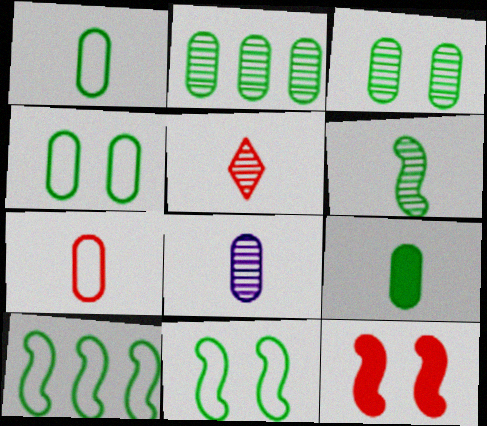[[2, 4, 9], 
[5, 6, 8], 
[7, 8, 9]]